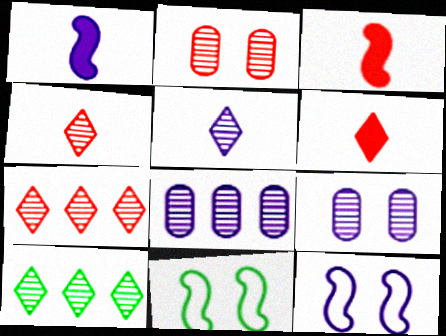[[6, 8, 11]]